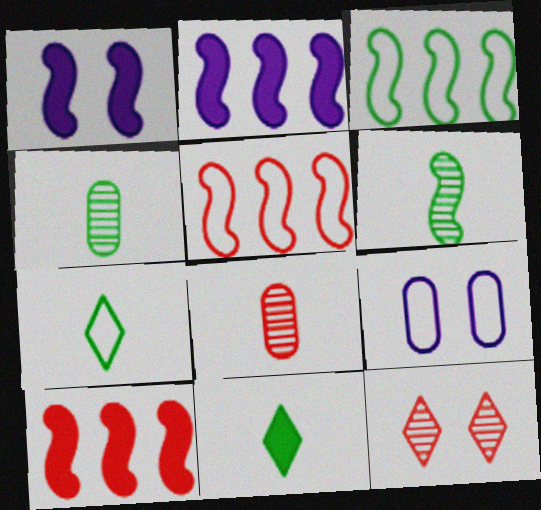[[1, 5, 6], 
[5, 7, 9]]